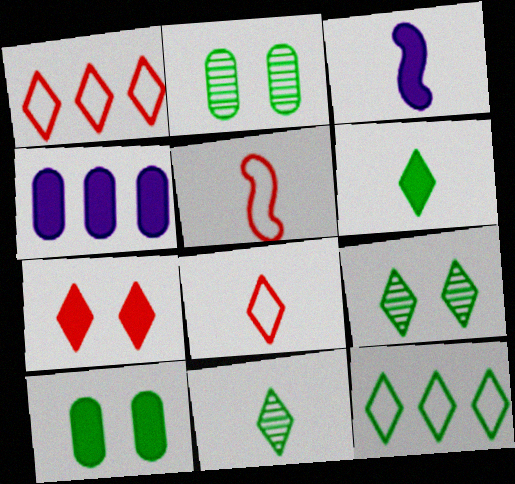[[1, 2, 3], 
[4, 5, 9], 
[6, 9, 12]]